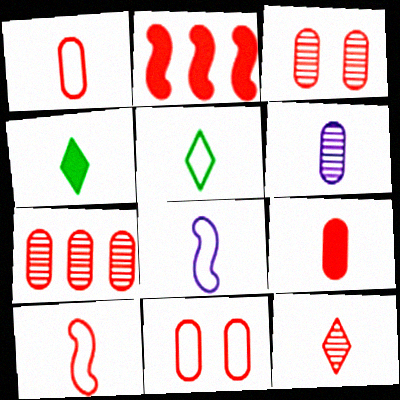[[1, 5, 8], 
[2, 11, 12], 
[4, 6, 10], 
[7, 9, 11], 
[9, 10, 12]]